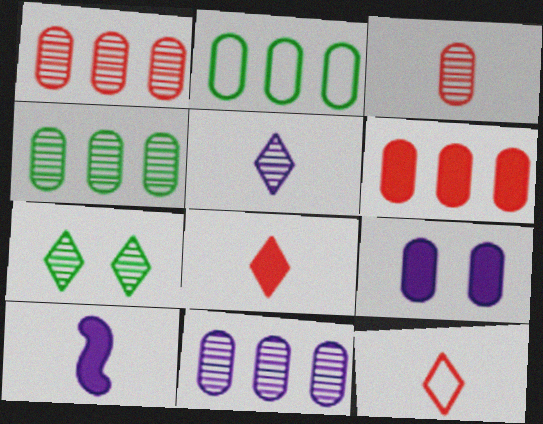[[1, 4, 11], 
[2, 3, 9], 
[2, 6, 11]]